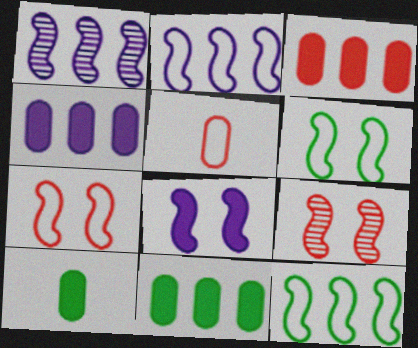[[3, 4, 11], 
[6, 8, 9]]